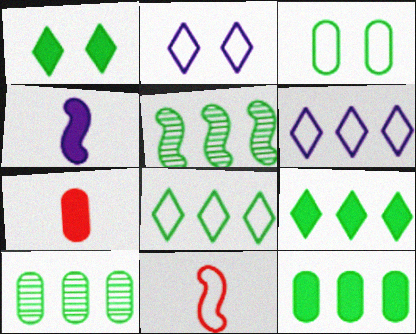[[2, 5, 7], 
[3, 6, 11], 
[5, 8, 12]]